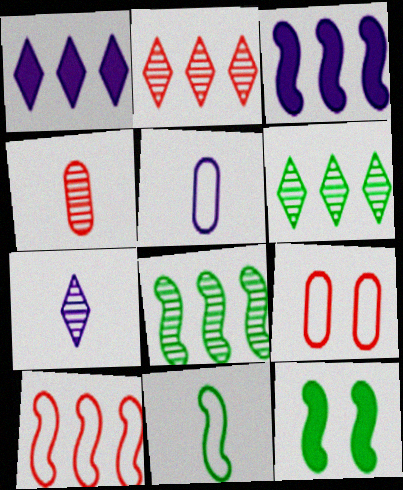[[2, 5, 12], 
[3, 8, 10], 
[8, 11, 12]]